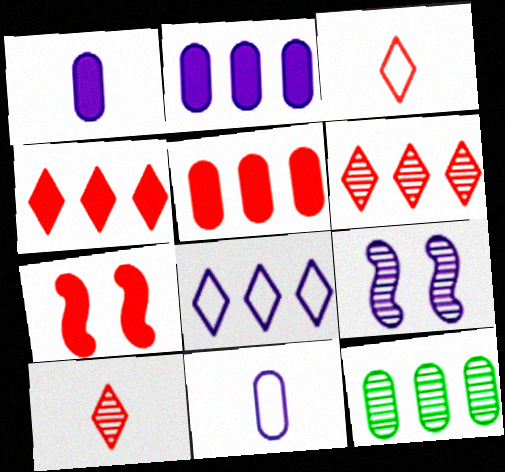[[1, 8, 9], 
[9, 10, 12]]